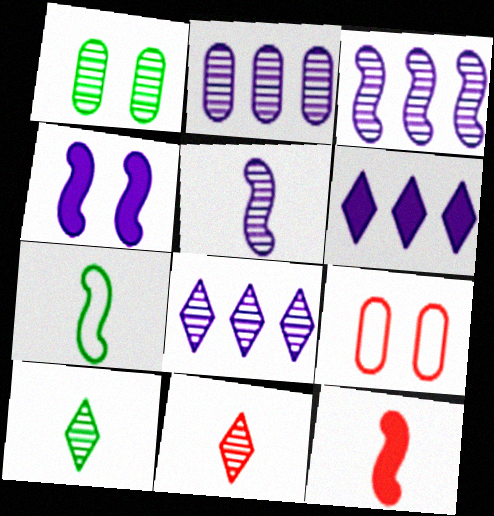[[1, 3, 11], 
[2, 3, 8], 
[5, 7, 12]]